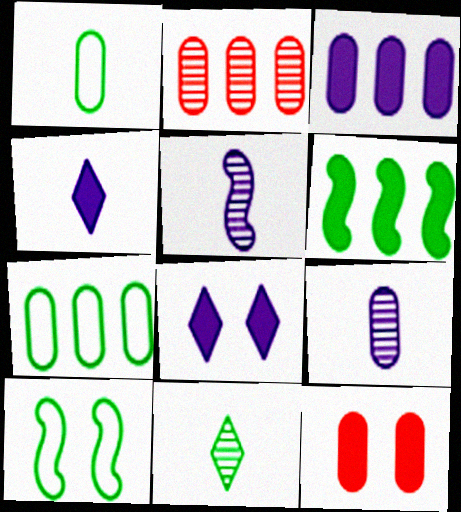[[2, 3, 7], 
[2, 4, 10], 
[4, 6, 12], 
[7, 9, 12]]